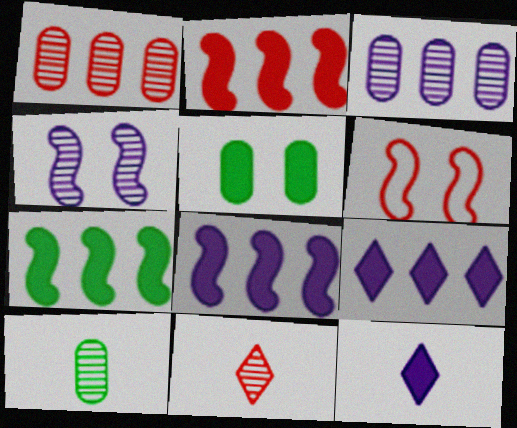[[2, 5, 12], 
[2, 7, 8], 
[6, 9, 10]]